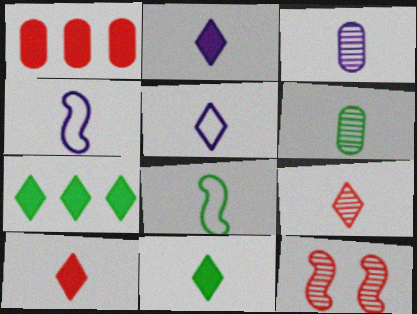[[2, 3, 4], 
[2, 10, 11], 
[3, 8, 10], 
[4, 6, 10], 
[5, 9, 11], 
[6, 8, 11]]